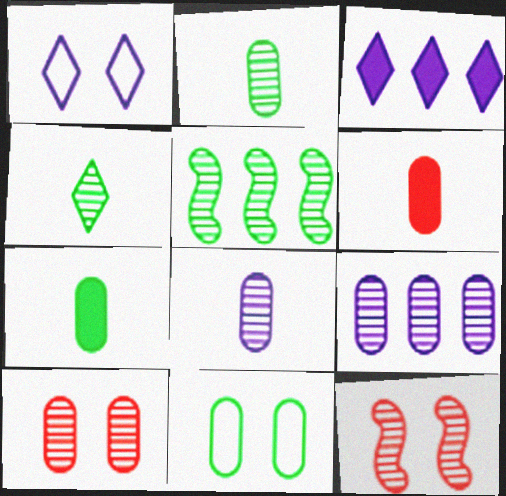[[1, 5, 6], 
[2, 9, 10], 
[4, 9, 12], 
[6, 9, 11]]